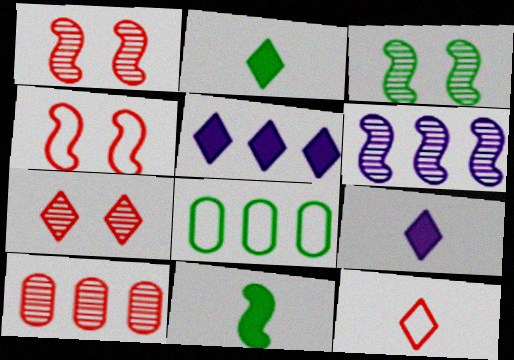[[1, 8, 9], 
[2, 3, 8], 
[4, 6, 11]]